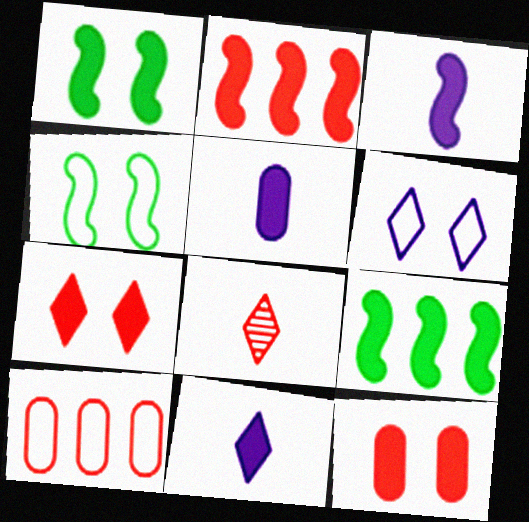[[1, 2, 3], 
[3, 5, 11], 
[5, 7, 9], 
[9, 11, 12]]